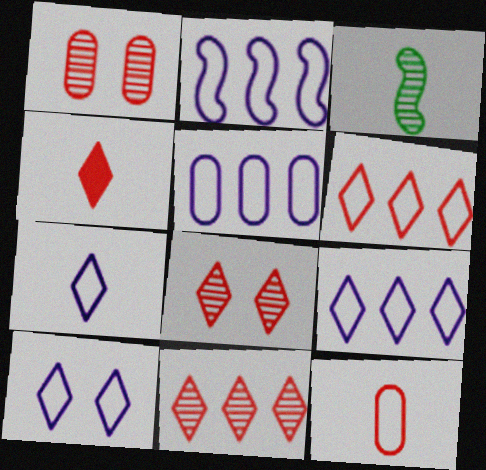[[2, 5, 9], 
[4, 6, 8], 
[7, 9, 10]]